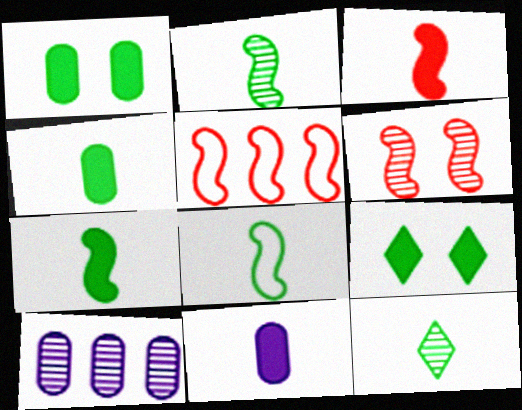[[2, 7, 8], 
[3, 5, 6], 
[4, 8, 12], 
[6, 10, 12]]